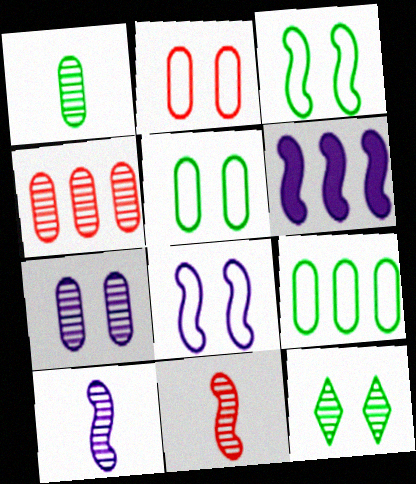[[1, 4, 7], 
[3, 6, 11], 
[4, 10, 12], 
[6, 8, 10]]